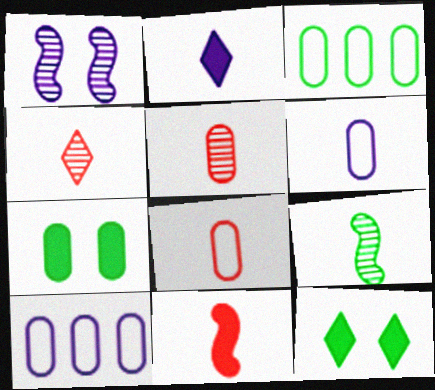[[1, 2, 10], 
[2, 8, 9], 
[3, 9, 12], 
[4, 8, 11], 
[5, 7, 10]]